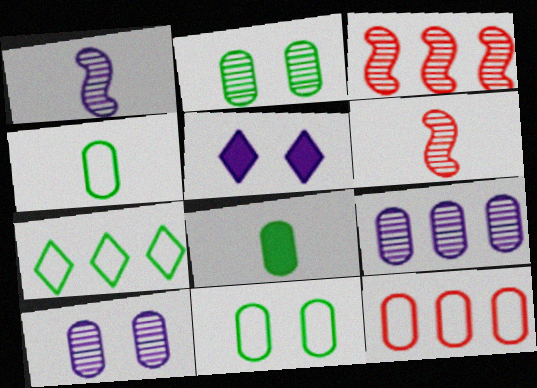[[3, 4, 5], 
[8, 10, 12]]